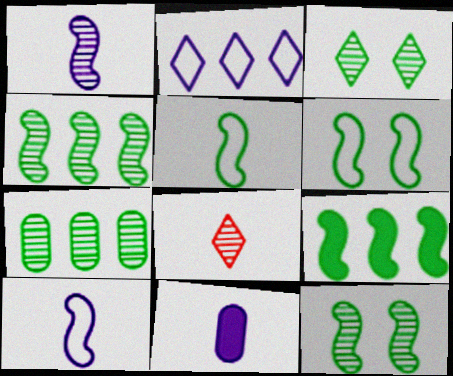[[5, 8, 11], 
[5, 9, 12]]